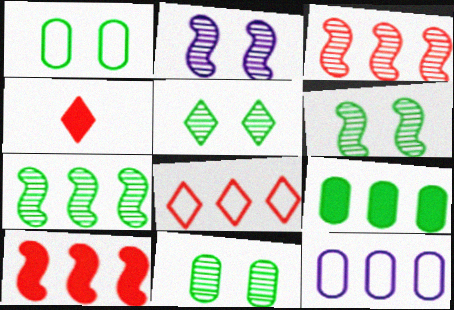[[4, 6, 12], 
[5, 6, 11]]